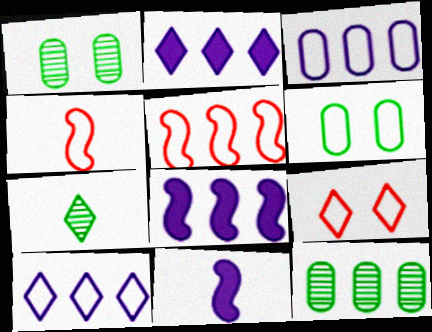[[1, 2, 4], 
[2, 5, 12], 
[2, 7, 9], 
[4, 6, 10], 
[9, 11, 12]]